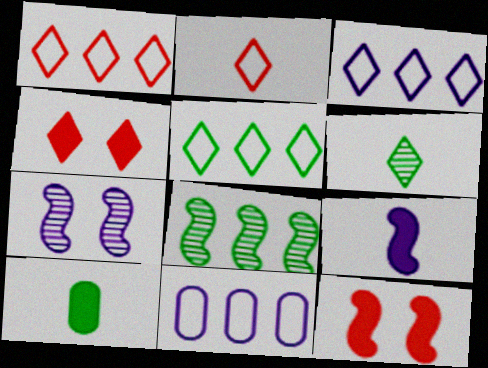[[1, 3, 5], 
[1, 7, 10], 
[3, 4, 6], 
[6, 11, 12]]